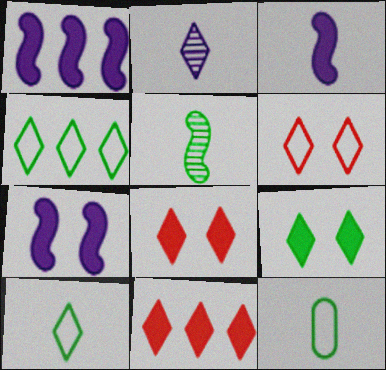[[1, 3, 7], 
[2, 4, 8]]